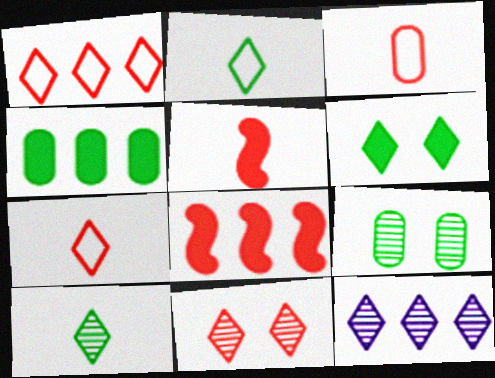[[3, 8, 11], 
[6, 7, 12], 
[10, 11, 12]]